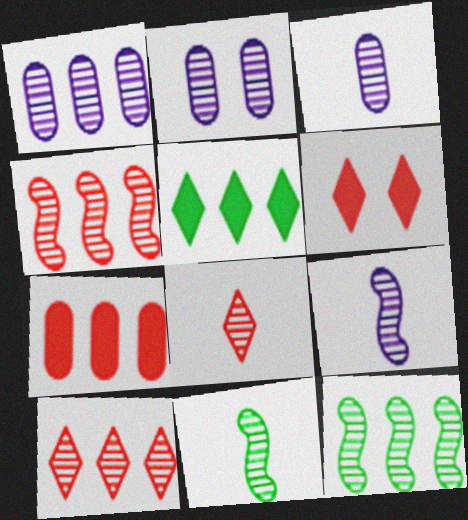[[1, 2, 3], 
[1, 10, 12], 
[2, 8, 12], 
[2, 10, 11], 
[3, 8, 11]]